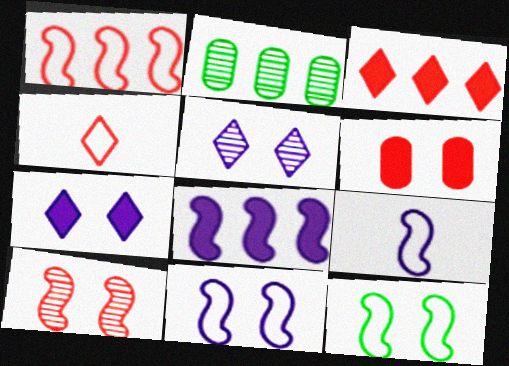[[1, 9, 12], 
[5, 6, 12]]